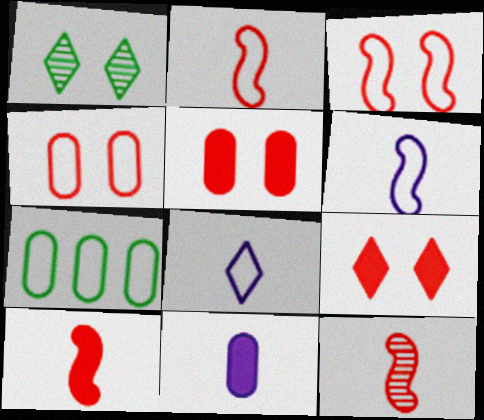[[2, 10, 12], 
[3, 7, 8]]